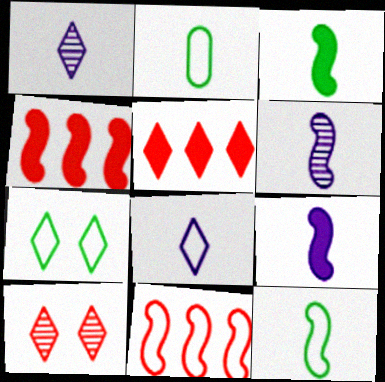[[1, 5, 7]]